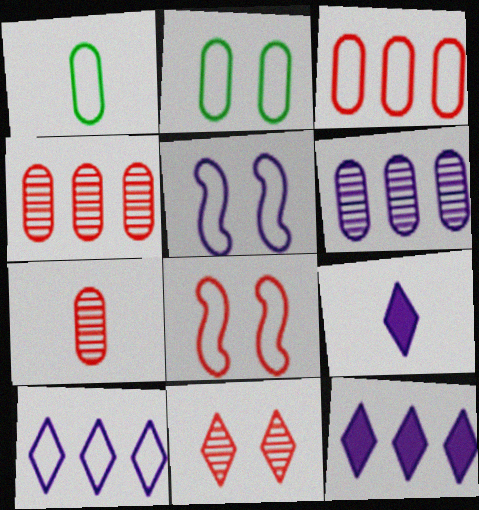[[1, 8, 10], 
[5, 6, 9]]